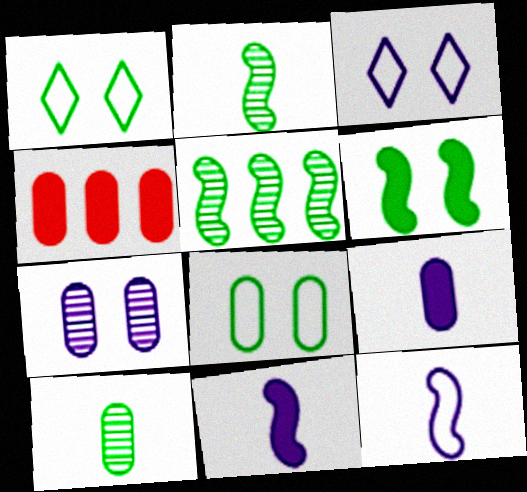[[2, 3, 4]]